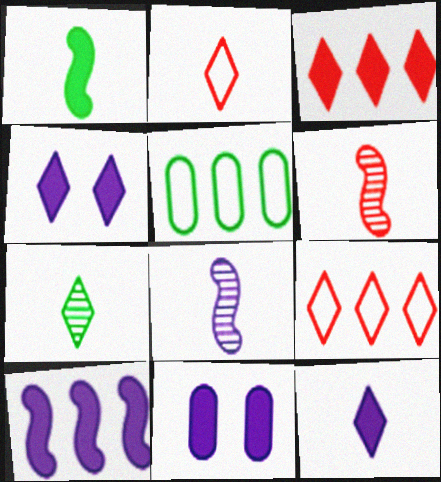[[1, 3, 11], 
[2, 7, 12], 
[4, 5, 6], 
[4, 7, 9], 
[10, 11, 12]]